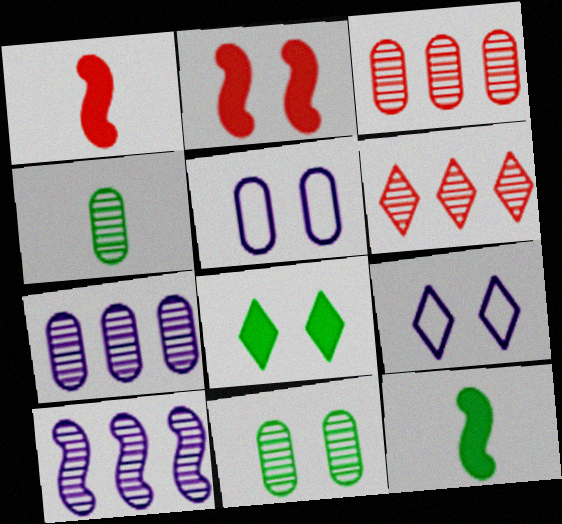[[2, 9, 11], 
[3, 9, 12], 
[5, 6, 12]]